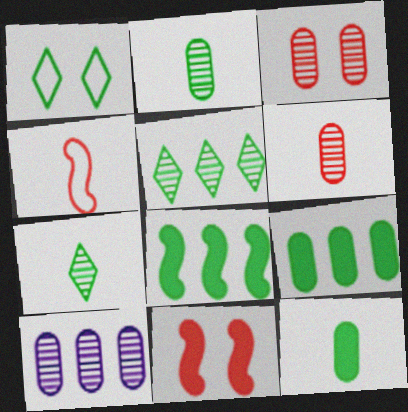[[1, 2, 8], 
[2, 3, 10]]